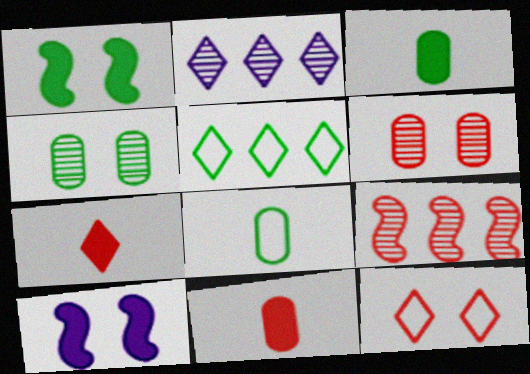[[4, 10, 12], 
[9, 11, 12]]